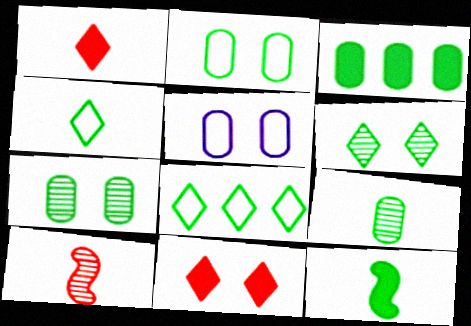[[2, 3, 9], 
[4, 9, 12], 
[7, 8, 12]]